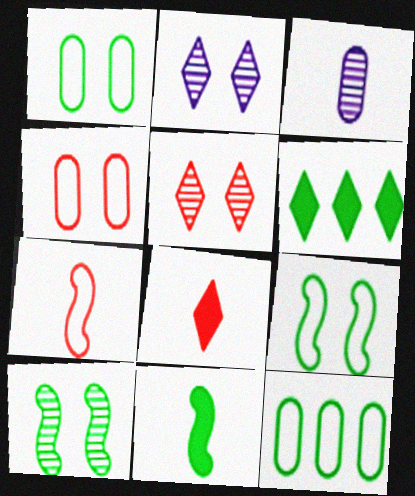[]